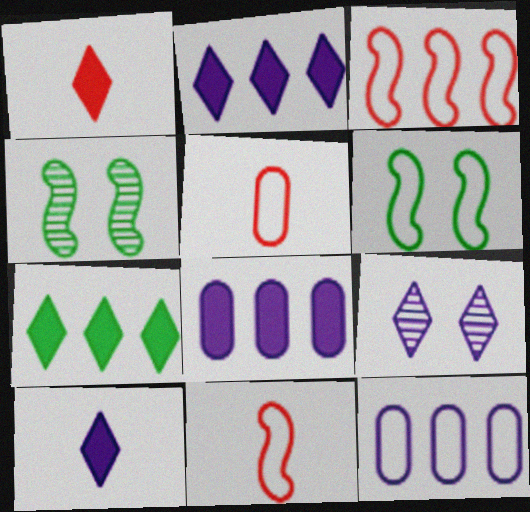[[1, 4, 12], 
[2, 4, 5]]